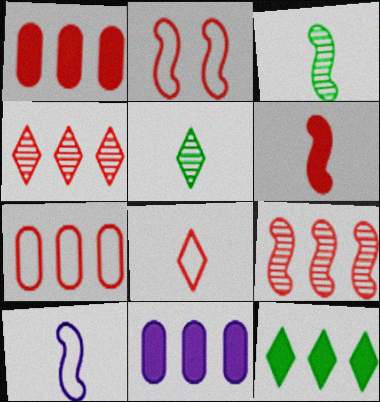[[2, 5, 11], 
[2, 6, 9], 
[2, 7, 8], 
[3, 6, 10]]